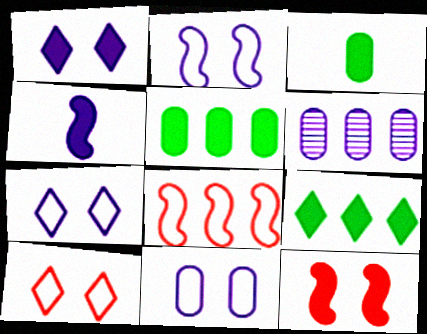[[2, 7, 11], 
[4, 6, 7], 
[6, 8, 9]]